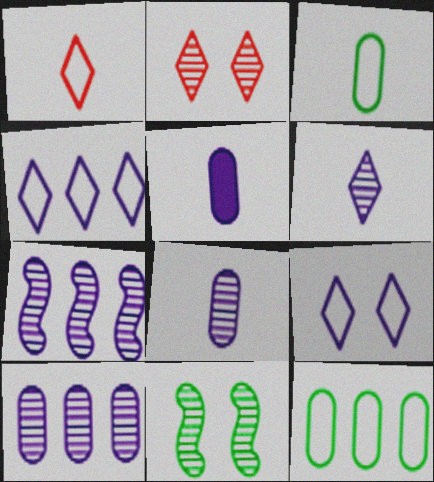[[5, 7, 9]]